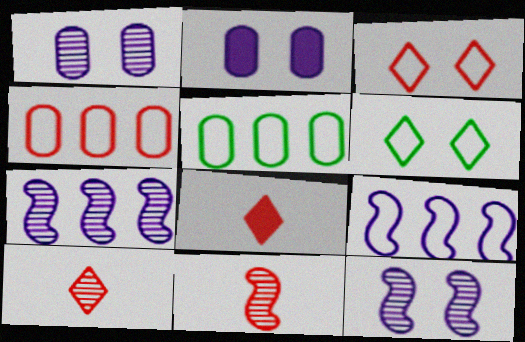[[5, 8, 12]]